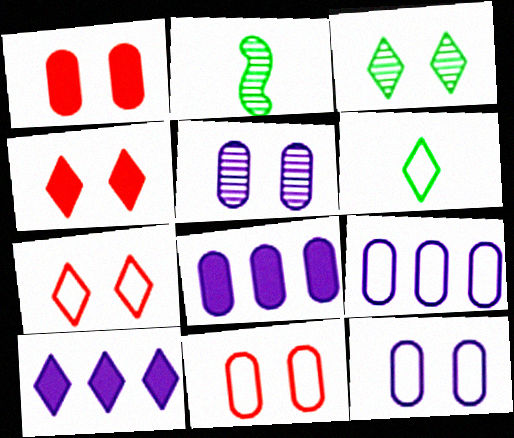[[2, 4, 9], 
[2, 7, 8], 
[2, 10, 11]]